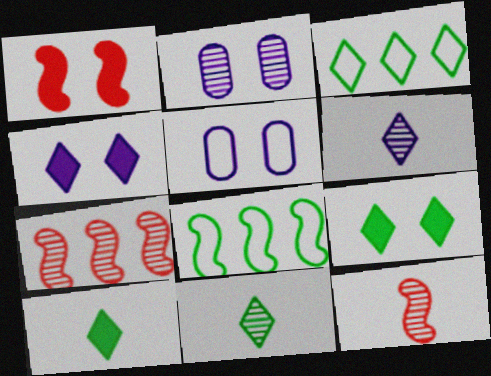[[2, 7, 11], 
[3, 9, 11], 
[5, 7, 10]]